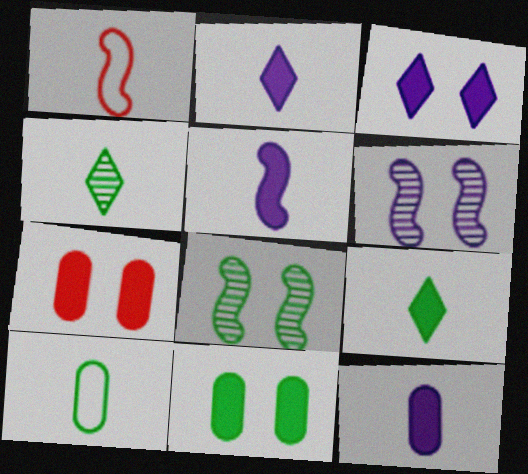[[1, 4, 12], 
[2, 5, 12]]